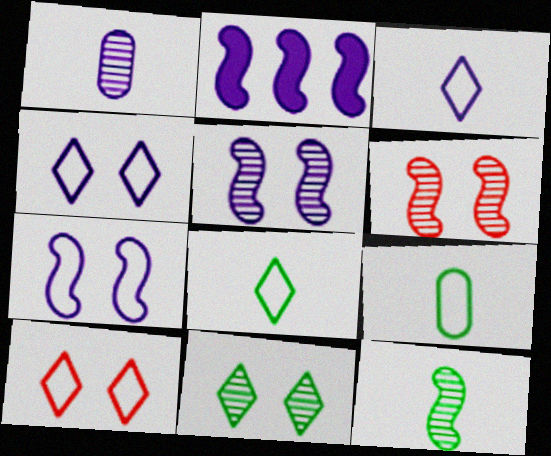[[1, 2, 4]]